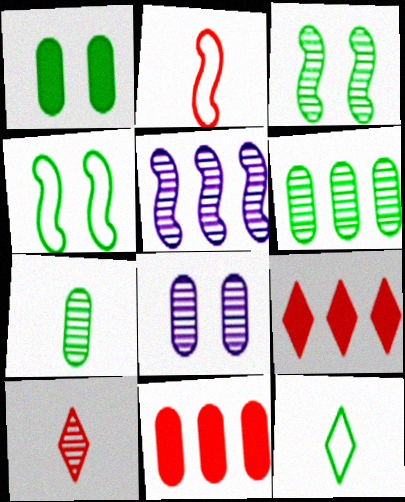[]